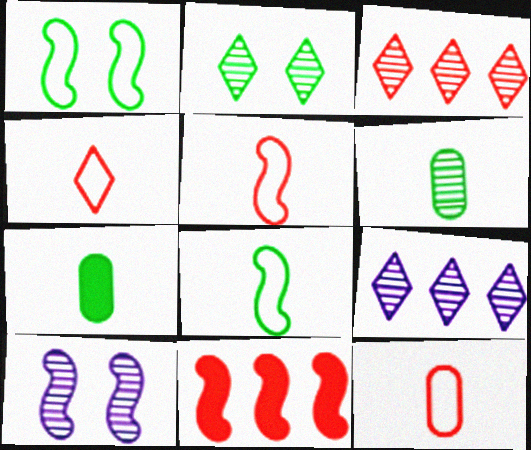[[3, 6, 10], 
[4, 5, 12], 
[8, 10, 11]]